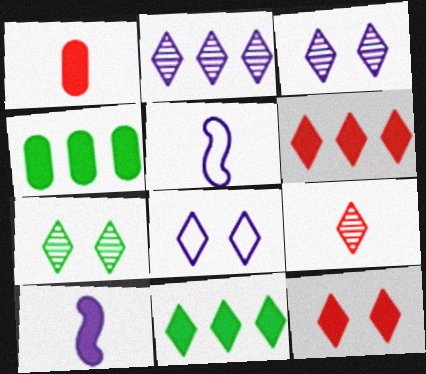[[2, 7, 9], 
[4, 10, 12], 
[7, 8, 12], 
[8, 9, 11]]